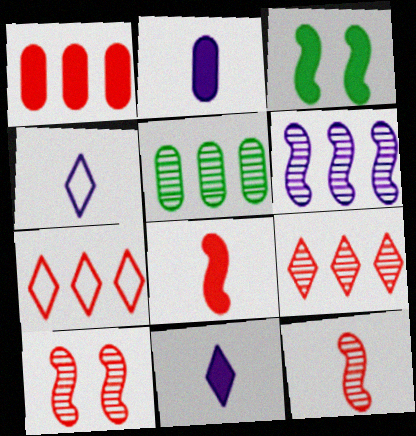[[1, 3, 11], 
[5, 6, 9]]